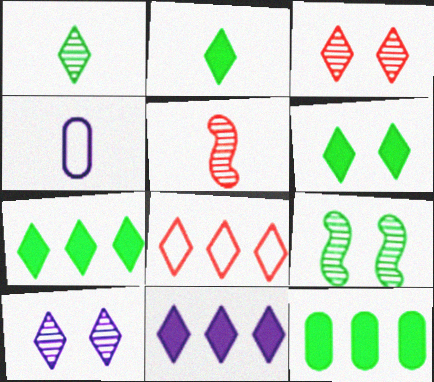[[2, 4, 5], 
[2, 6, 7], 
[2, 8, 10]]